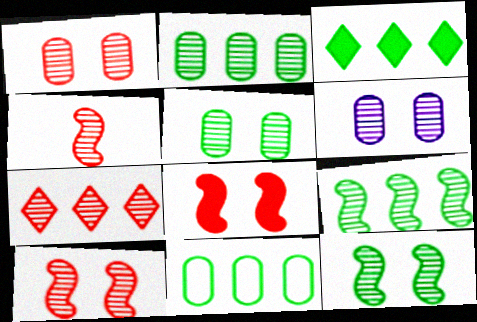[[1, 4, 7], 
[1, 5, 6], 
[3, 9, 11]]